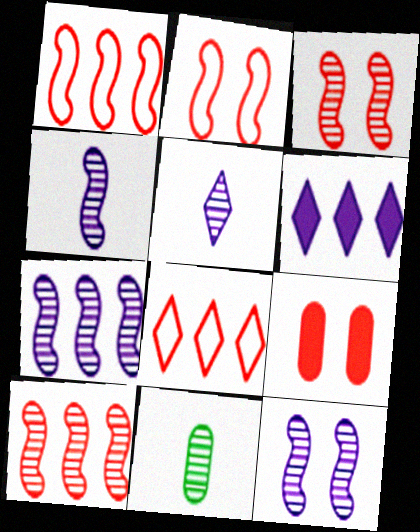[[2, 6, 11], 
[4, 7, 12]]